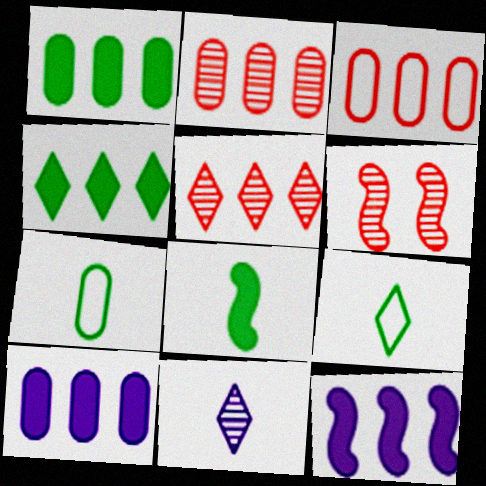[[6, 9, 10]]